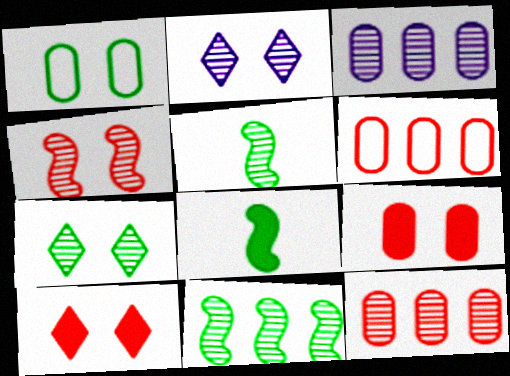[[2, 5, 12], 
[2, 6, 8]]